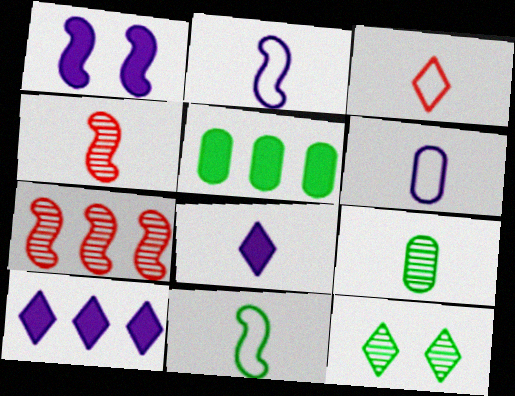[[1, 7, 11], 
[3, 6, 11], 
[3, 10, 12], 
[5, 11, 12]]